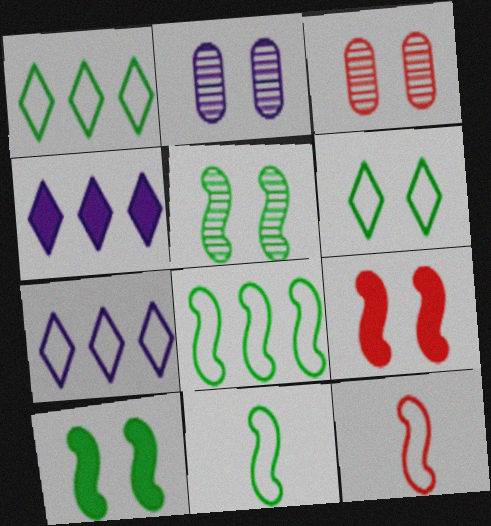[[2, 6, 9], 
[3, 4, 11]]